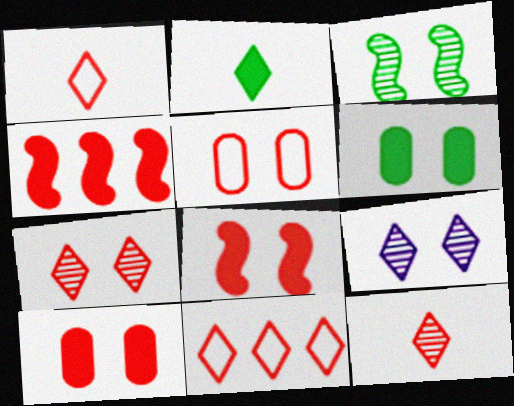[[2, 9, 11], 
[4, 5, 12], 
[5, 7, 8]]